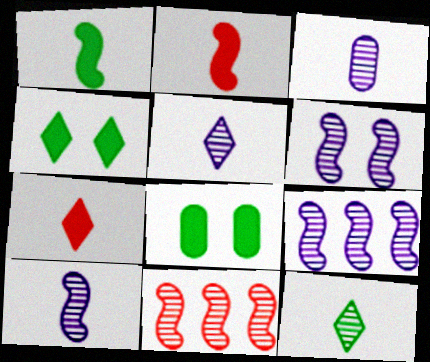[[3, 5, 10], 
[6, 9, 10]]